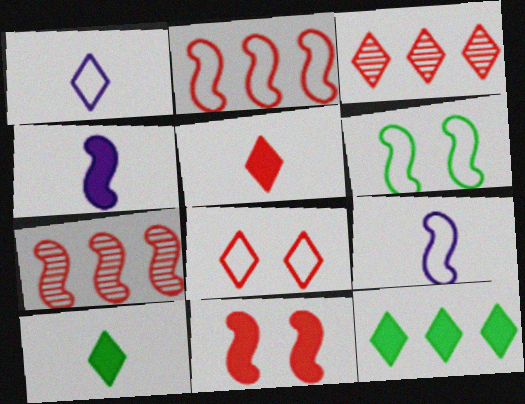[[2, 6, 9], 
[3, 5, 8], 
[4, 6, 7]]